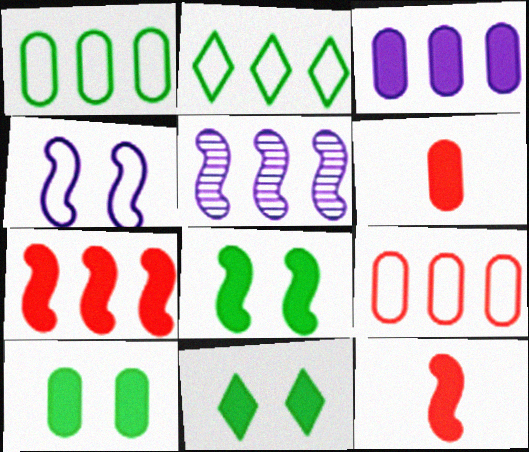[[3, 6, 10], 
[3, 11, 12], 
[8, 10, 11]]